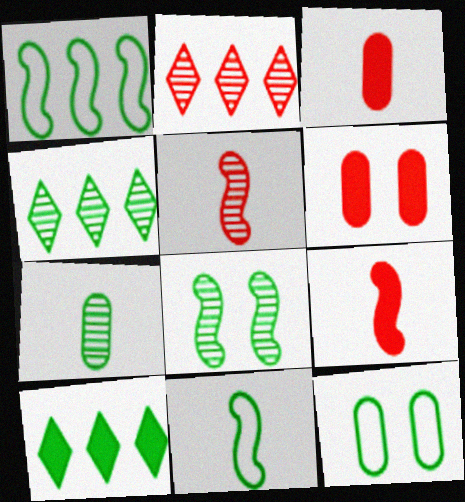[[4, 7, 8]]